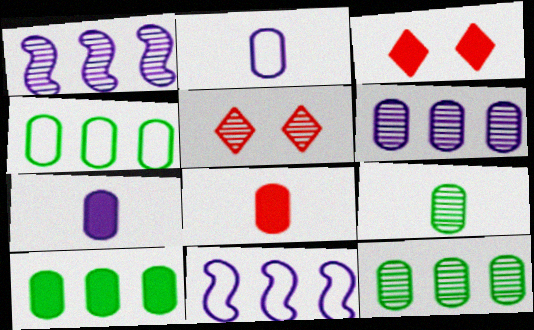[[1, 5, 9], 
[2, 8, 9], 
[3, 9, 11], 
[4, 10, 12]]